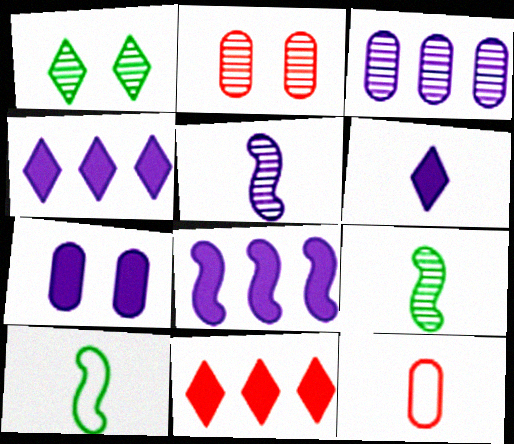[[1, 8, 12], 
[2, 4, 10], 
[6, 7, 8], 
[6, 9, 12]]